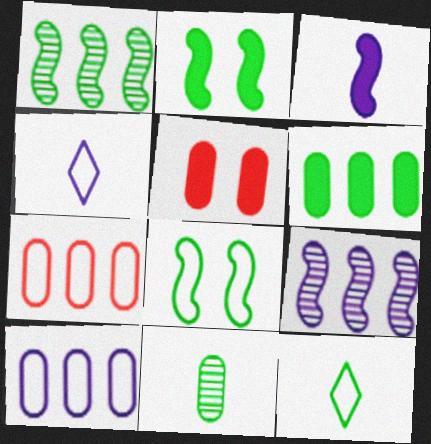[[1, 4, 5], 
[4, 7, 8], 
[5, 9, 12], 
[5, 10, 11]]